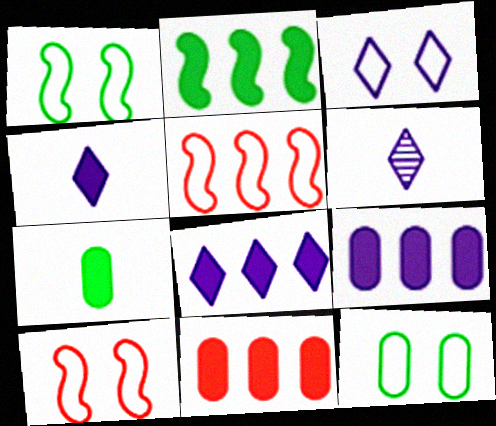[[1, 6, 11], 
[2, 8, 11], 
[3, 6, 8], 
[3, 10, 12]]